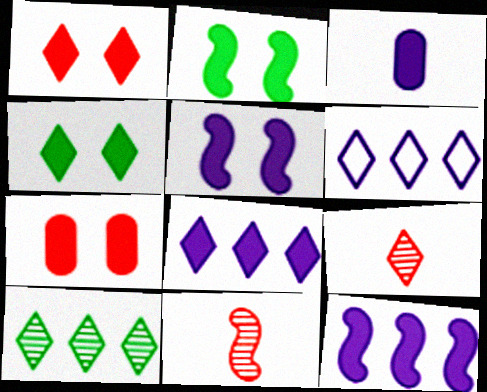[[3, 5, 8], 
[4, 5, 7], 
[4, 6, 9]]